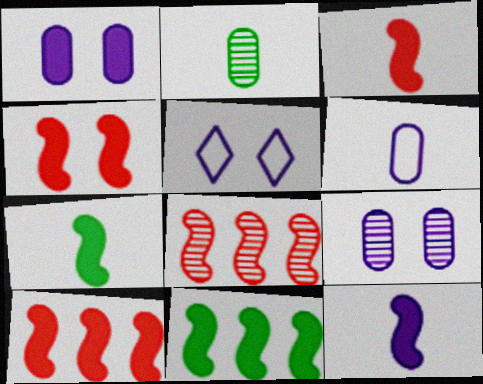[[2, 5, 10], 
[3, 4, 10], 
[3, 7, 12], 
[4, 11, 12]]